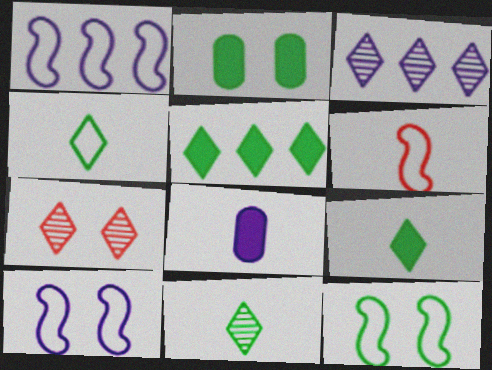[[1, 6, 12], 
[2, 3, 6], 
[2, 7, 10], 
[3, 7, 11], 
[3, 8, 10], 
[4, 9, 11], 
[6, 8, 11]]